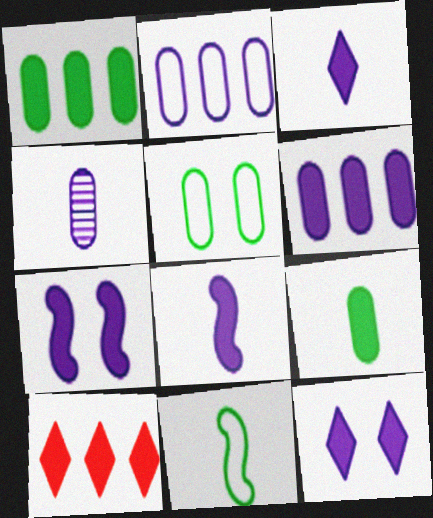[[3, 6, 7], 
[6, 8, 12], 
[7, 9, 10]]